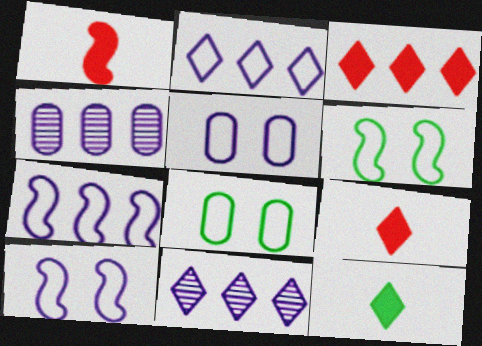[[1, 8, 11], 
[4, 6, 9]]